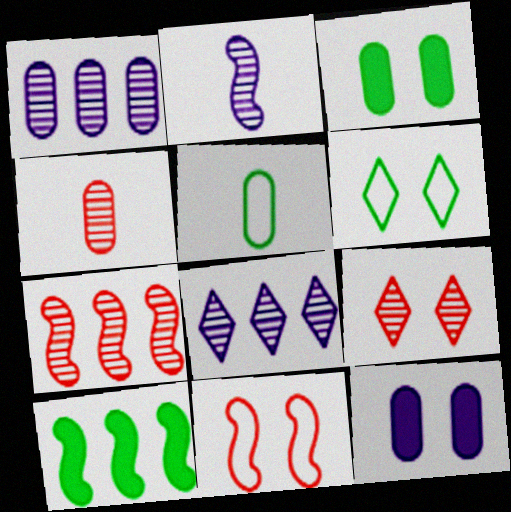[[2, 10, 11], 
[4, 7, 9]]